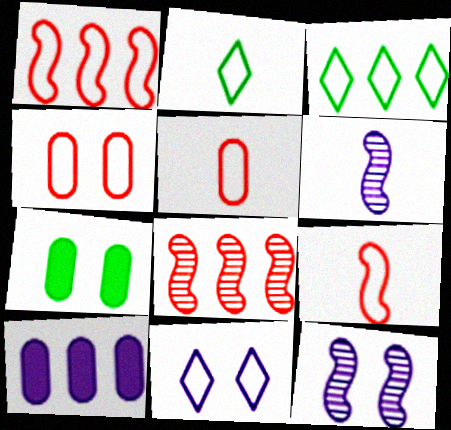[[3, 8, 10], 
[6, 10, 11]]